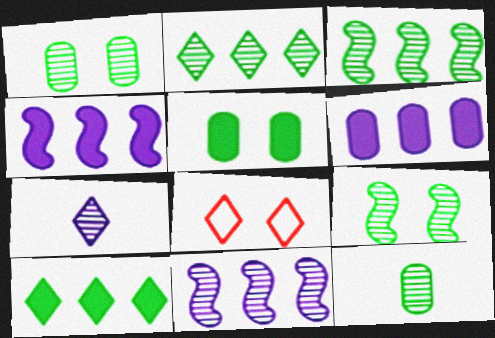[[2, 9, 12], 
[4, 8, 12], 
[7, 8, 10]]